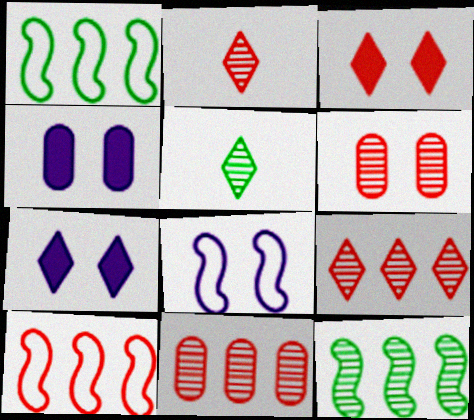[[1, 2, 4], 
[4, 5, 10]]